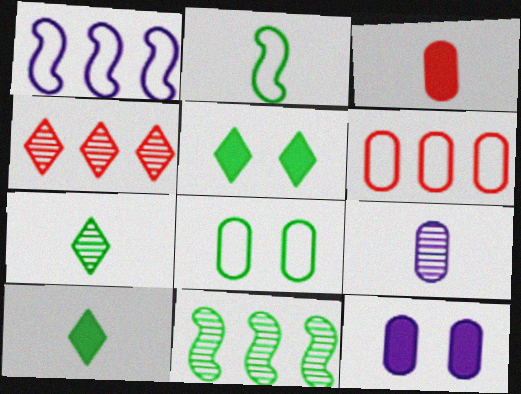[[2, 4, 12], 
[8, 10, 11]]